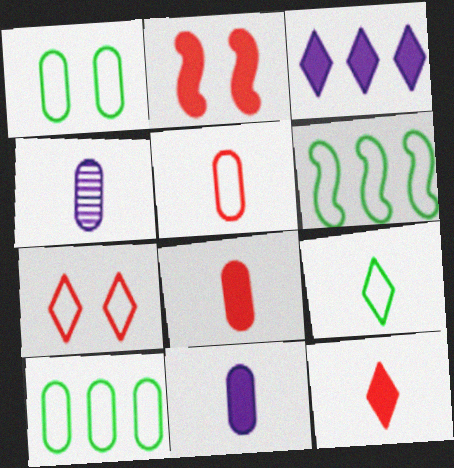[[1, 6, 9]]